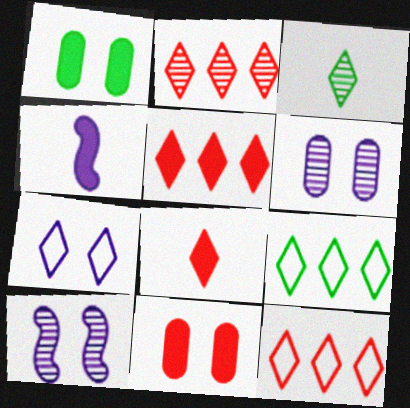[[1, 4, 5], 
[2, 5, 12], 
[3, 5, 7]]